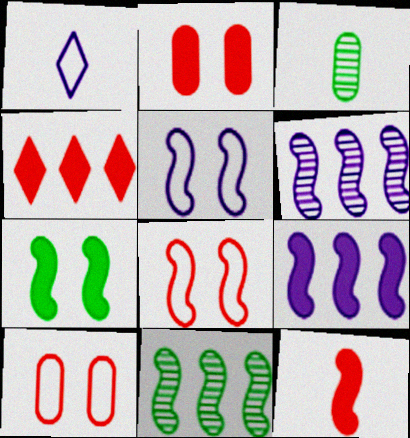[[1, 2, 11], 
[1, 3, 12], 
[2, 4, 12], 
[3, 4, 5], 
[5, 11, 12], 
[7, 9, 12]]